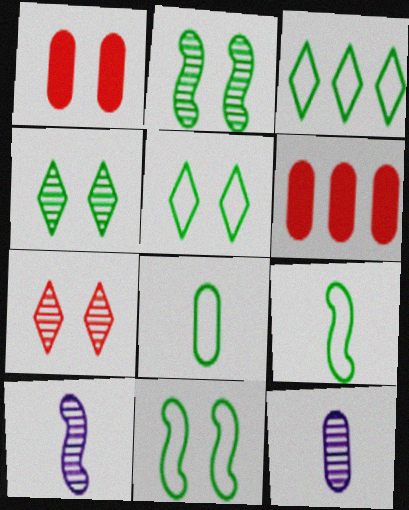[[1, 3, 10], 
[3, 8, 11], 
[5, 6, 10]]